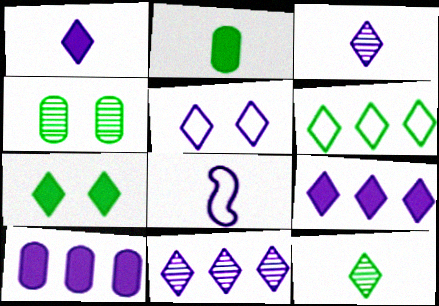[[1, 5, 11], 
[3, 5, 9], 
[6, 7, 12]]